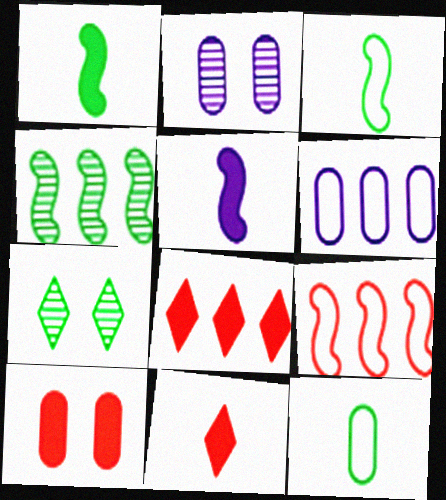[[2, 3, 8], 
[4, 6, 8]]